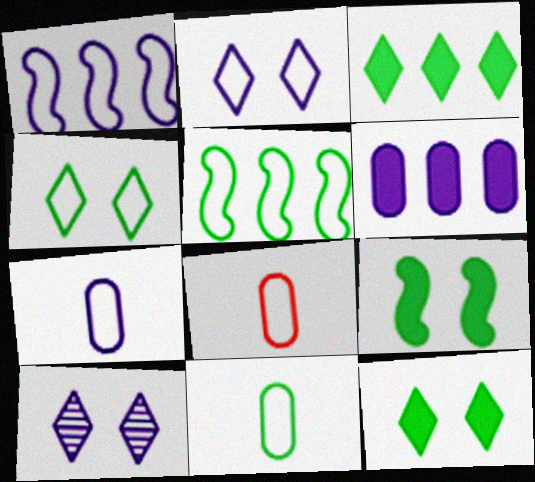[[1, 2, 7], 
[1, 4, 8], 
[2, 5, 8], 
[4, 5, 11], 
[7, 8, 11]]